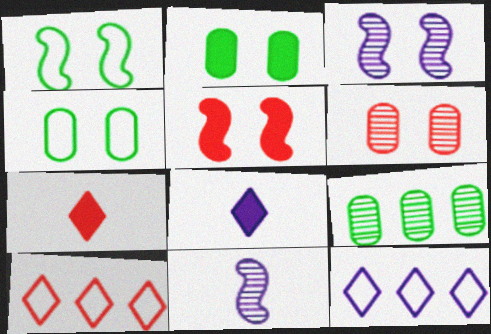[[1, 3, 5], 
[2, 10, 11]]